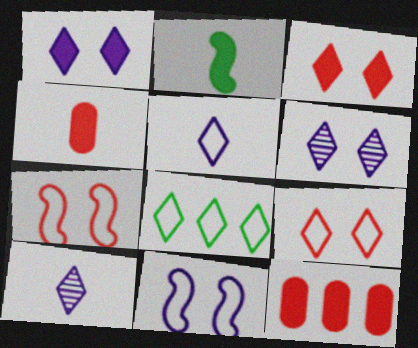[[1, 2, 12], 
[3, 8, 10], 
[5, 8, 9]]